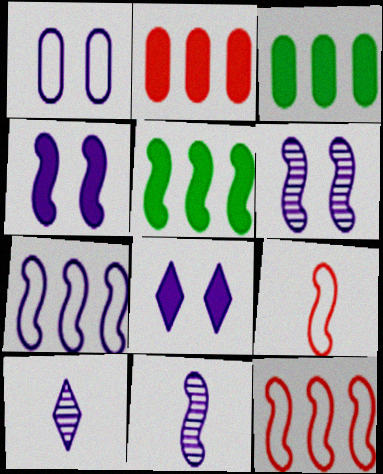[[1, 6, 8], 
[4, 7, 11], 
[5, 6, 9]]